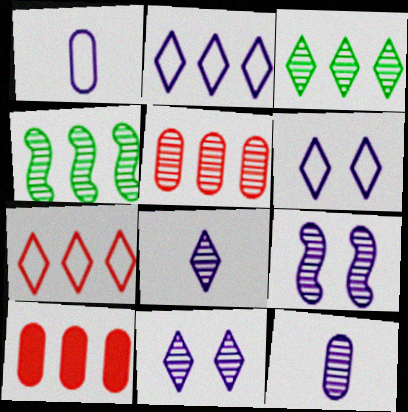[[2, 4, 10]]